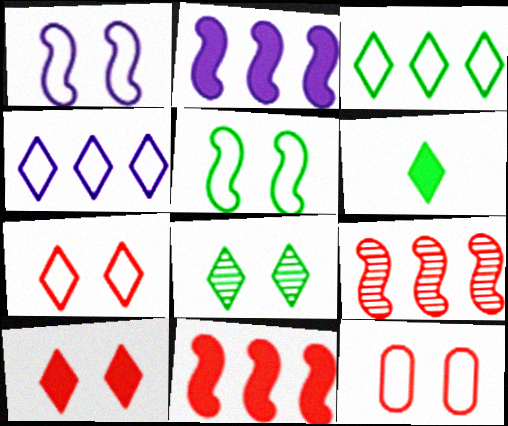[[3, 6, 8]]